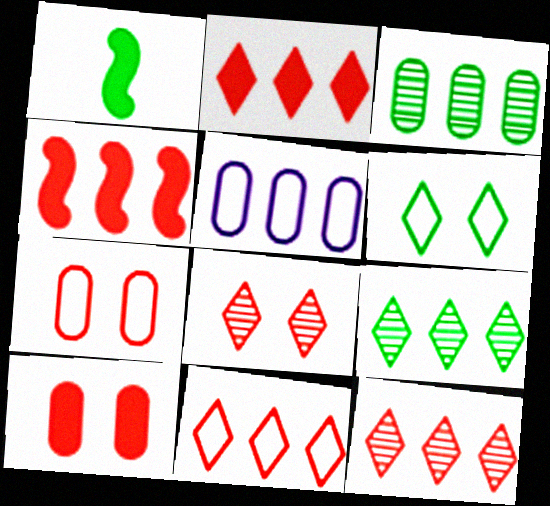[[1, 3, 6], 
[1, 5, 8], 
[2, 11, 12], 
[4, 5, 9]]